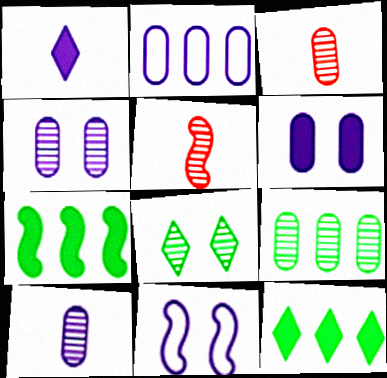[[2, 6, 10], 
[3, 4, 9], 
[3, 11, 12], 
[5, 7, 11]]